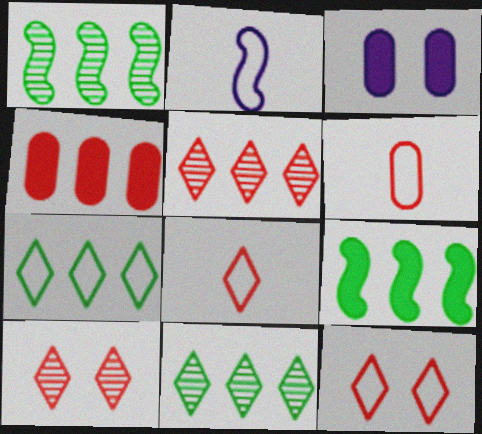[[1, 3, 8]]